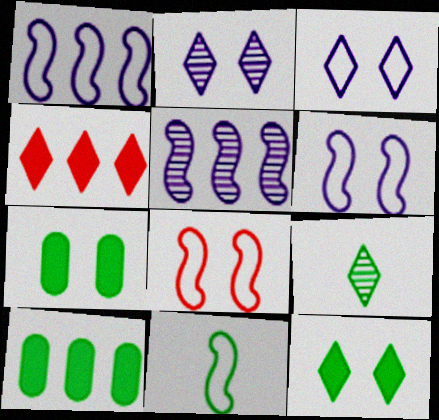[[1, 8, 11], 
[2, 7, 8], 
[3, 4, 9]]